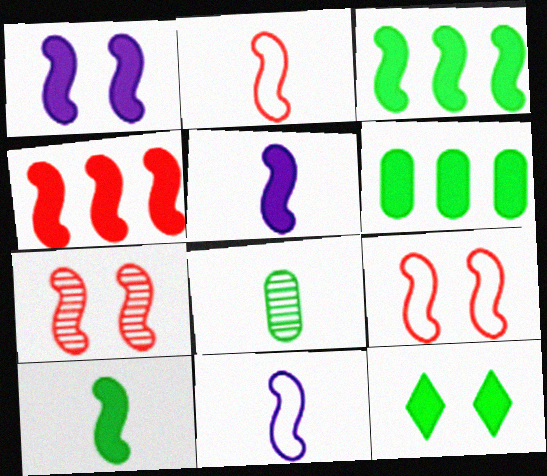[[1, 4, 10], 
[2, 4, 7], 
[3, 7, 11], 
[6, 10, 12]]